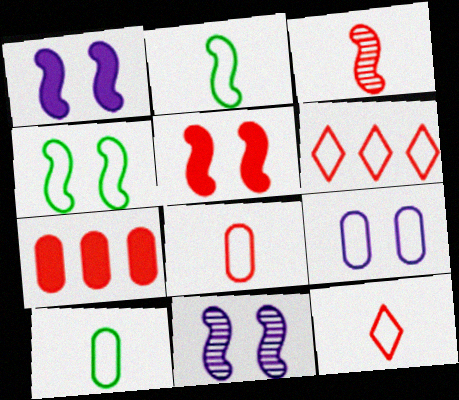[[2, 6, 9], 
[4, 5, 11]]